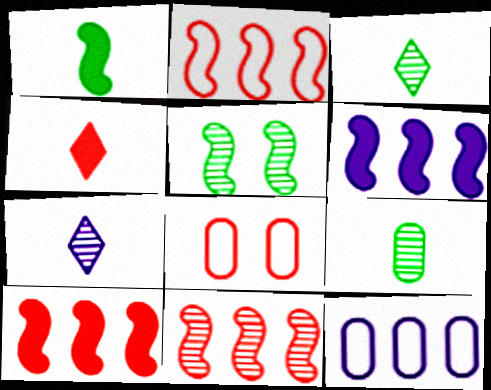[[2, 10, 11], 
[3, 6, 8], 
[4, 5, 12], 
[4, 8, 11]]